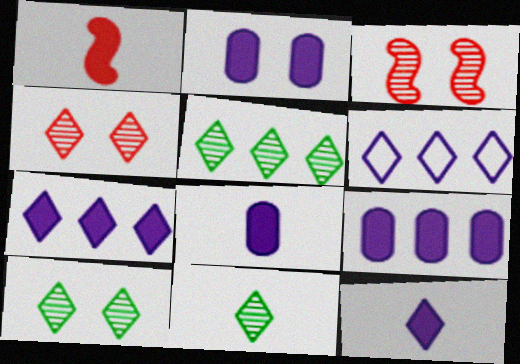[[2, 8, 9], 
[5, 10, 11]]